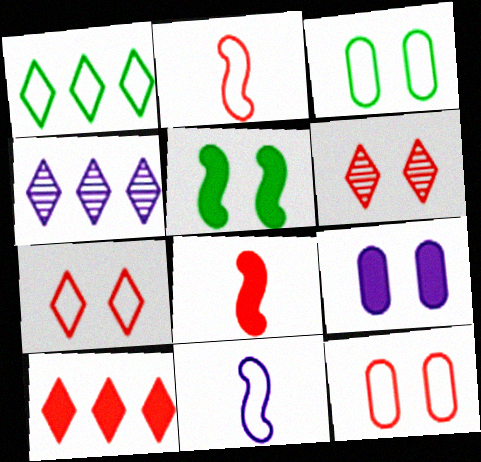[[1, 4, 10], 
[1, 11, 12], 
[3, 4, 8], 
[4, 9, 11]]